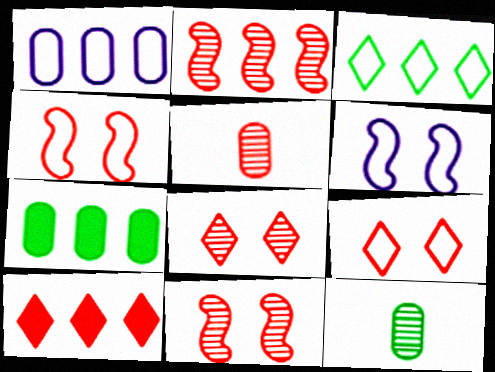[[2, 5, 8], 
[4, 5, 10], 
[6, 10, 12]]